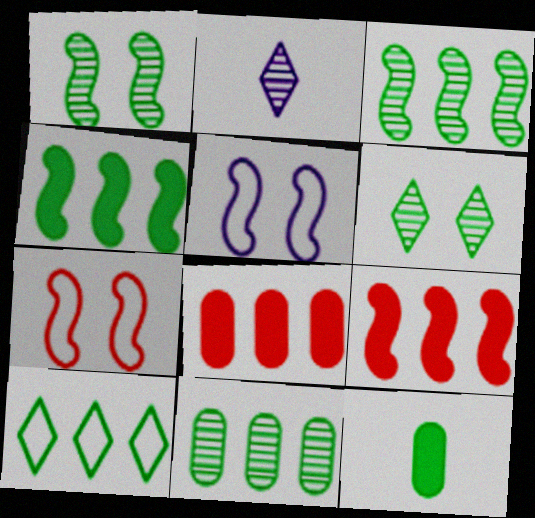[[1, 10, 12], 
[4, 10, 11]]